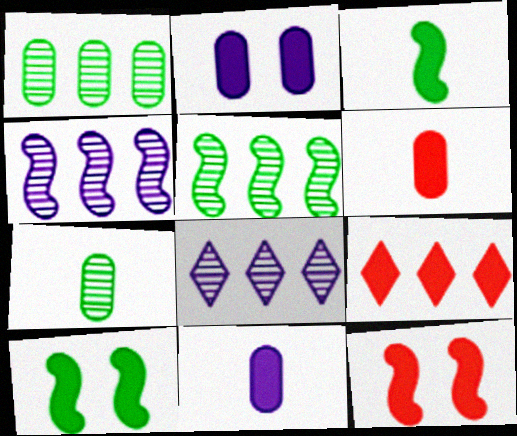[[2, 3, 9], 
[6, 9, 12], 
[9, 10, 11]]